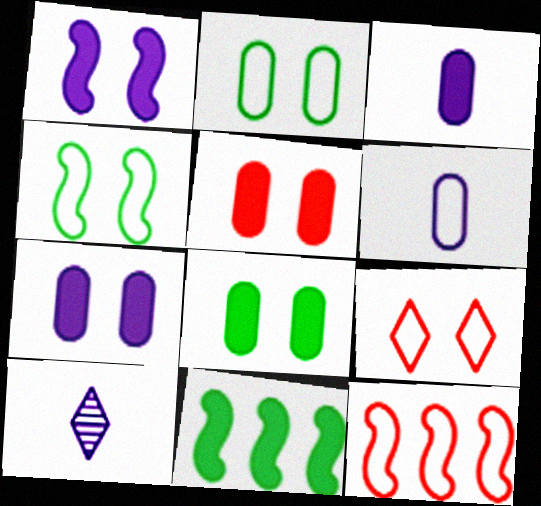[[5, 7, 8], 
[8, 10, 12]]